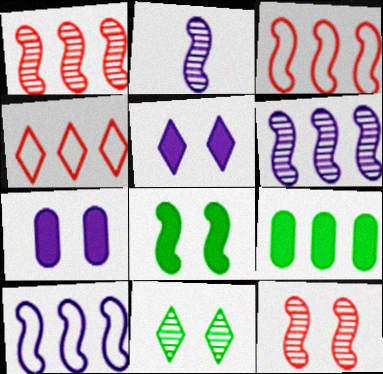[[2, 3, 8], 
[4, 6, 9]]